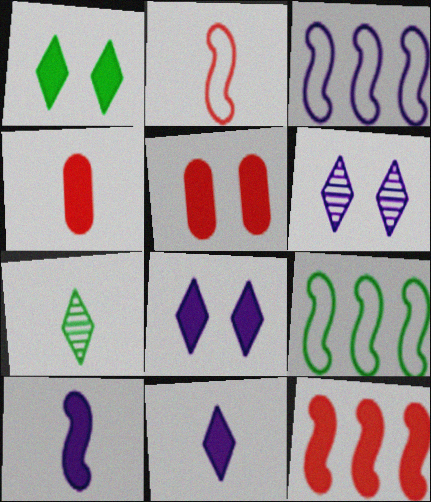[[3, 5, 7], 
[4, 6, 9]]